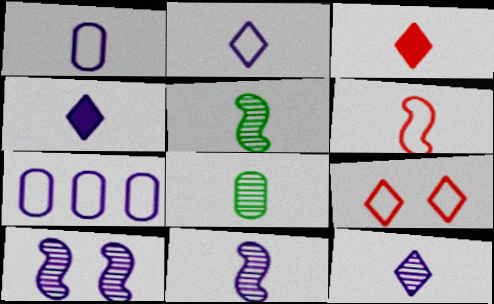[[1, 3, 5], 
[1, 4, 11], 
[2, 4, 12], 
[4, 6, 8], 
[4, 7, 10]]